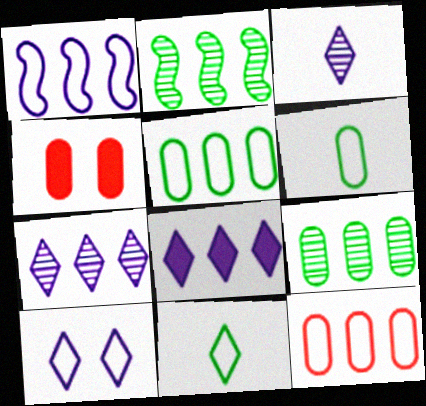[[2, 8, 12], 
[3, 8, 10]]